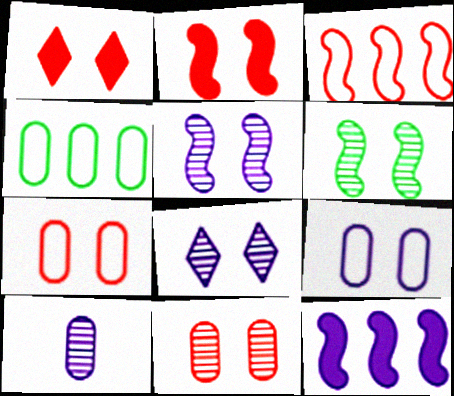[[1, 6, 9], 
[6, 8, 11]]